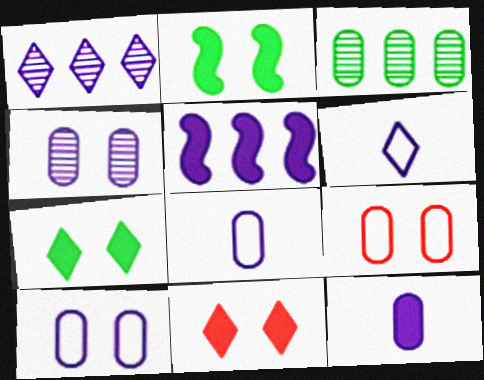[[3, 9, 12], 
[4, 5, 6]]